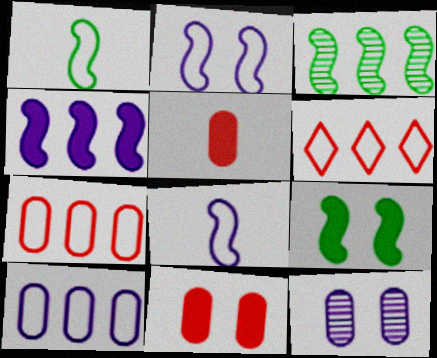[[1, 3, 9]]